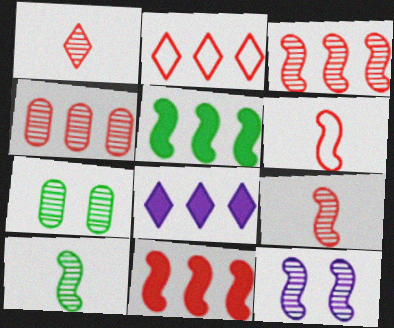[[2, 4, 11], 
[3, 10, 12], 
[5, 6, 12], 
[6, 7, 8]]